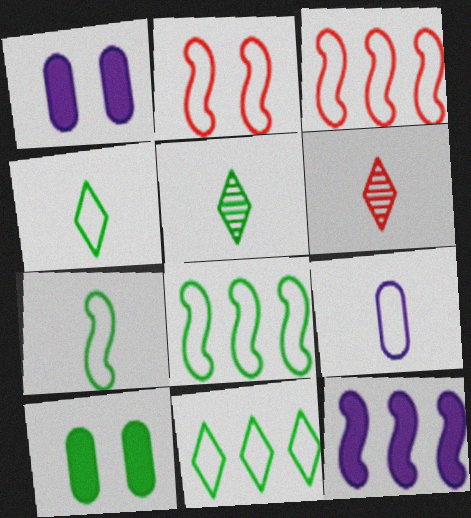[[1, 3, 5], 
[1, 6, 8], 
[2, 9, 11], 
[5, 8, 10]]